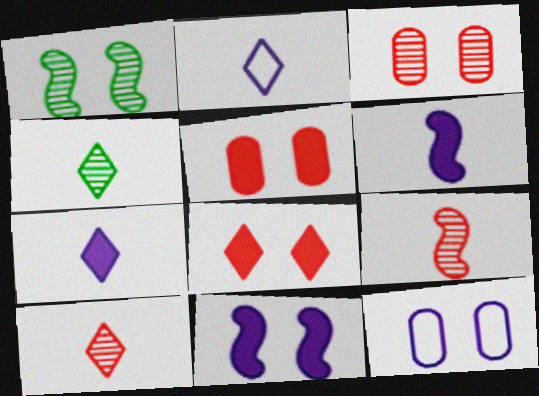[[1, 8, 12]]